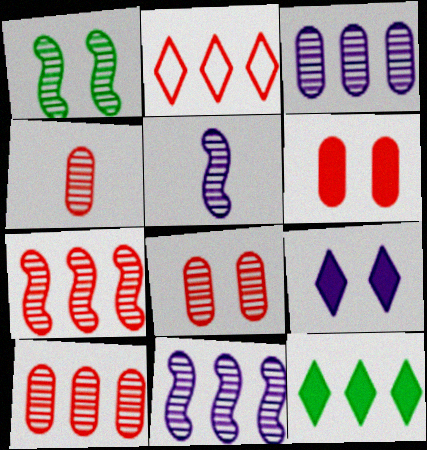[[1, 5, 7], 
[4, 8, 10]]